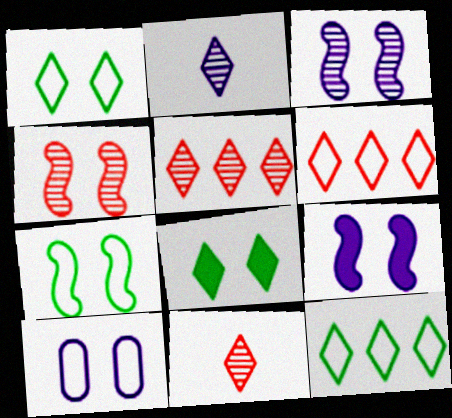[[2, 6, 8], 
[4, 7, 9], 
[4, 8, 10]]